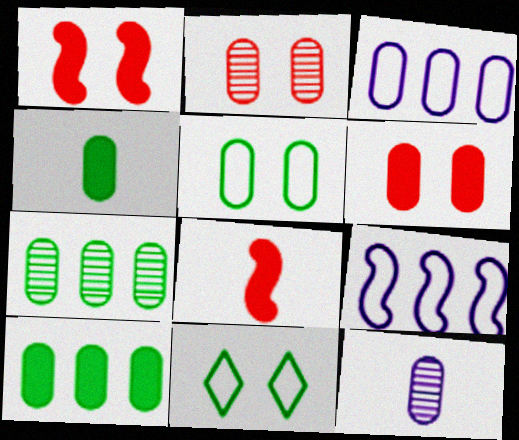[[2, 3, 4], 
[2, 7, 12], 
[4, 5, 7]]